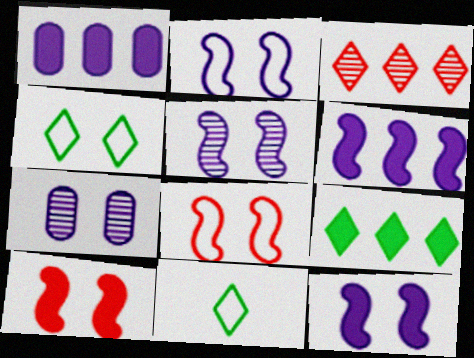[[2, 5, 12], 
[4, 7, 10]]